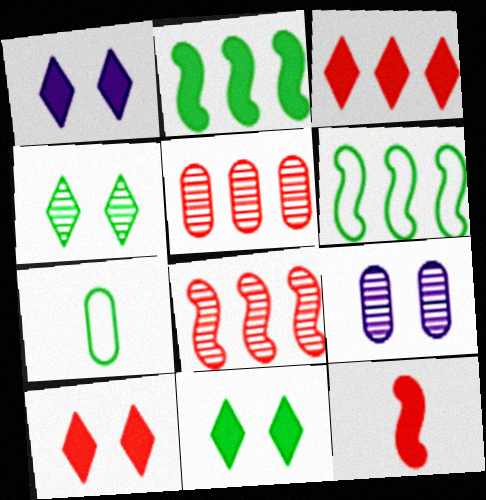[[1, 7, 8], 
[1, 10, 11], 
[2, 4, 7]]